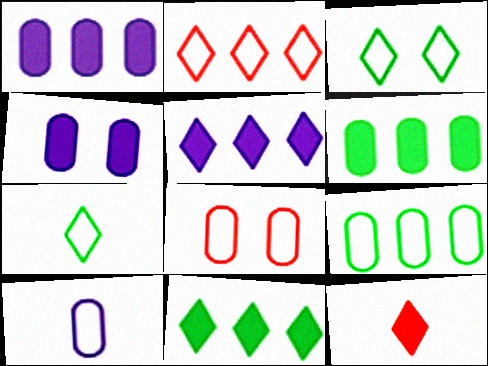[[8, 9, 10]]